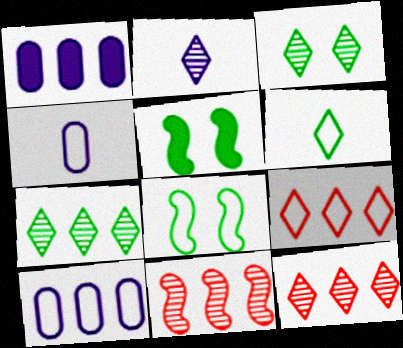[[2, 3, 12], 
[4, 5, 12], 
[4, 8, 9]]